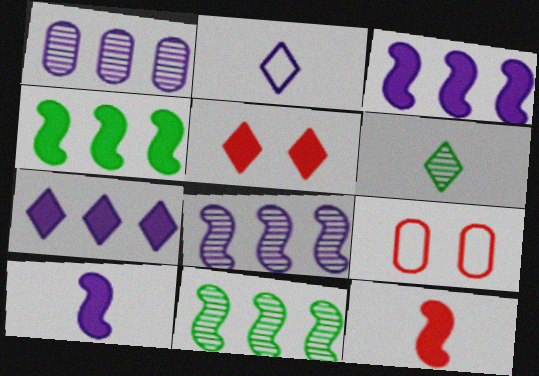[[3, 6, 9]]